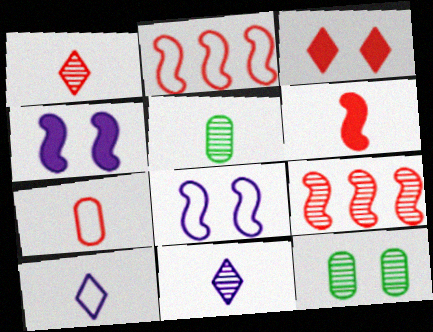[[1, 6, 7], 
[3, 7, 9], 
[3, 8, 12], 
[5, 6, 10], 
[9, 11, 12]]